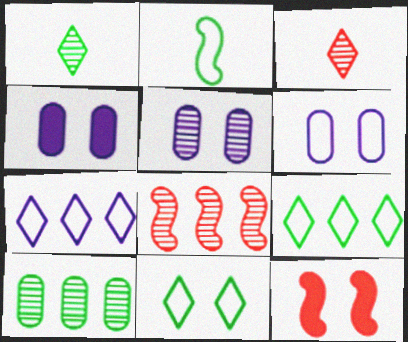[[1, 5, 8], 
[4, 5, 6], 
[5, 11, 12]]